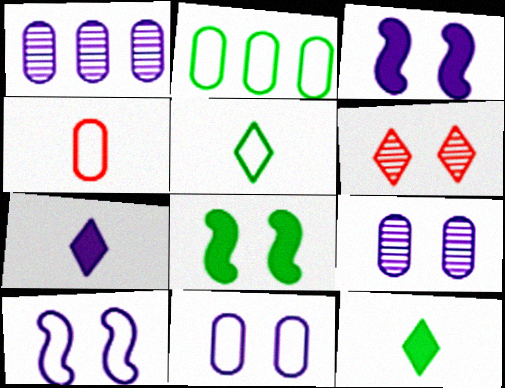[[1, 7, 10], 
[2, 4, 11], 
[6, 8, 11]]